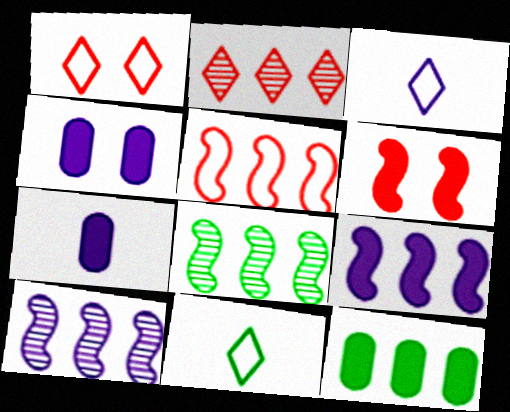[[1, 7, 8], 
[3, 4, 10], 
[5, 8, 9]]